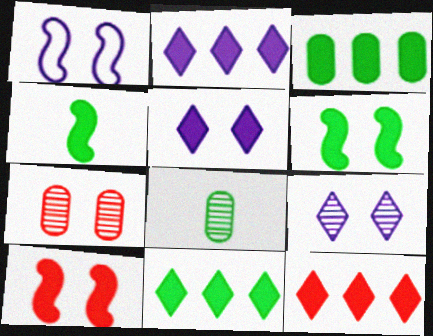[[1, 8, 12], 
[2, 11, 12]]